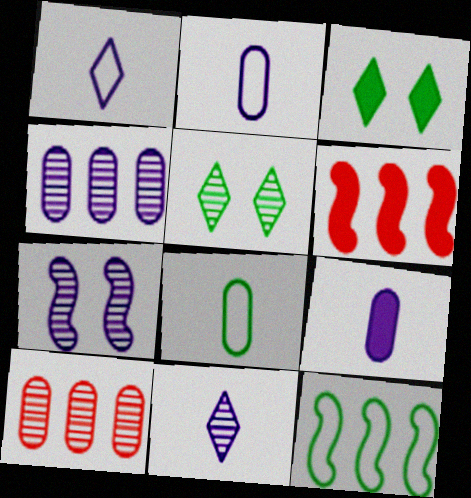[[2, 5, 6], 
[3, 6, 9], 
[4, 7, 11]]